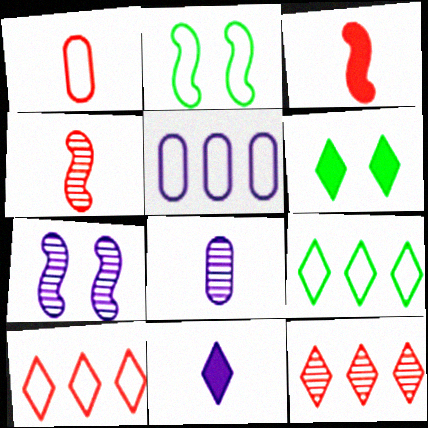[[4, 5, 6], 
[5, 7, 11]]